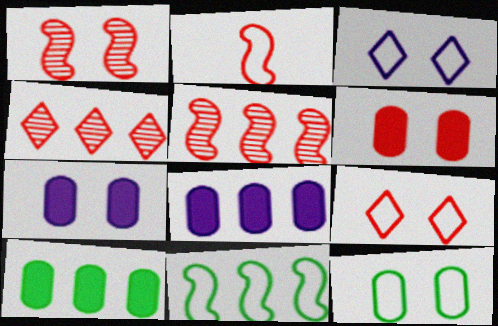[[1, 6, 9], 
[2, 4, 6], 
[4, 8, 11]]